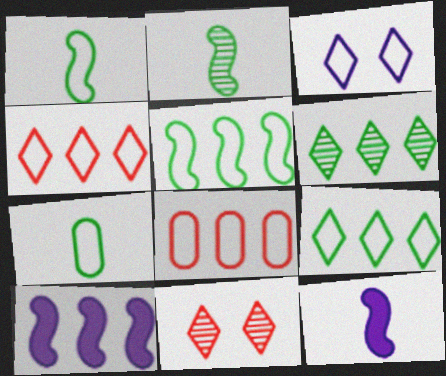[[1, 3, 8], 
[6, 8, 10], 
[7, 10, 11]]